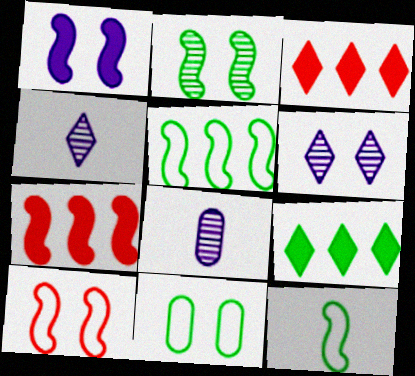[[1, 2, 10], 
[4, 7, 11], 
[8, 9, 10]]